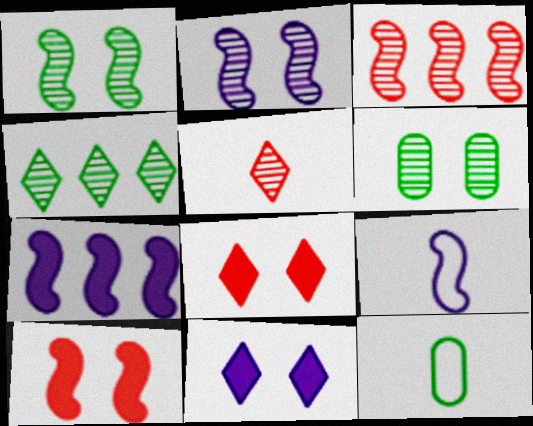[[2, 7, 9], 
[3, 11, 12]]